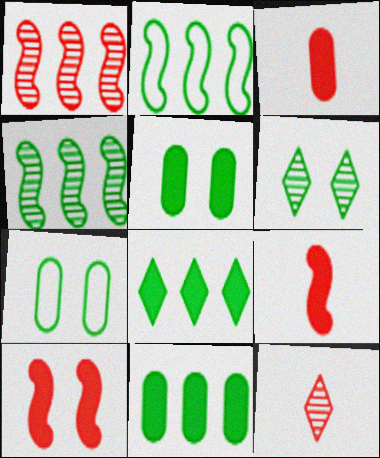[]